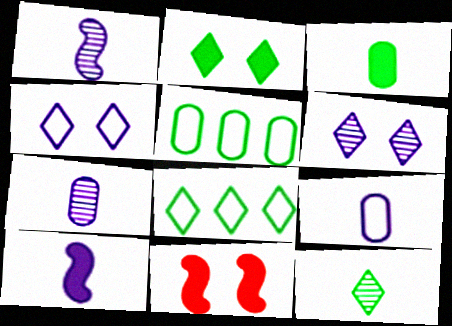[[2, 8, 12], 
[7, 8, 11]]